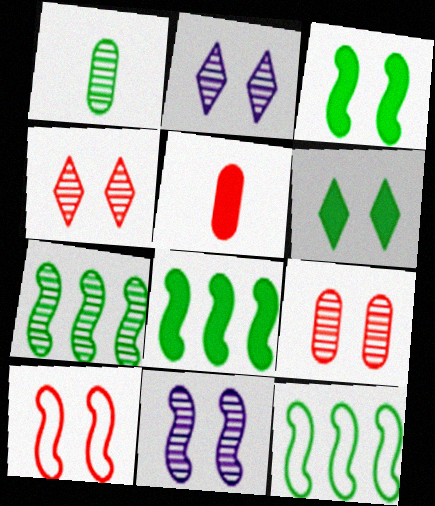[[1, 6, 12], 
[2, 5, 12], 
[3, 10, 11], 
[7, 8, 12]]